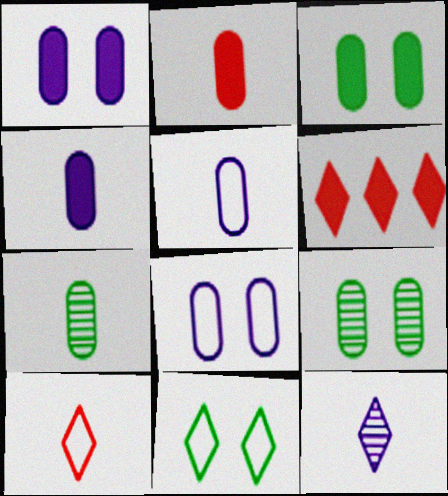[[2, 5, 7], 
[6, 11, 12]]